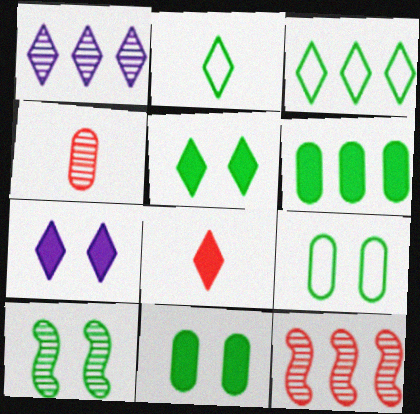[[1, 4, 10], 
[2, 6, 10], 
[5, 9, 10]]